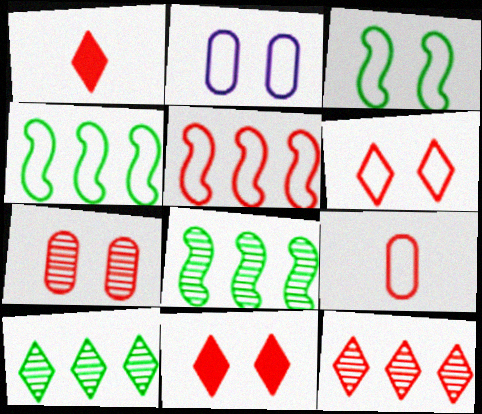[[1, 2, 8], 
[1, 5, 7], 
[1, 6, 12], 
[2, 3, 6], 
[5, 6, 9]]